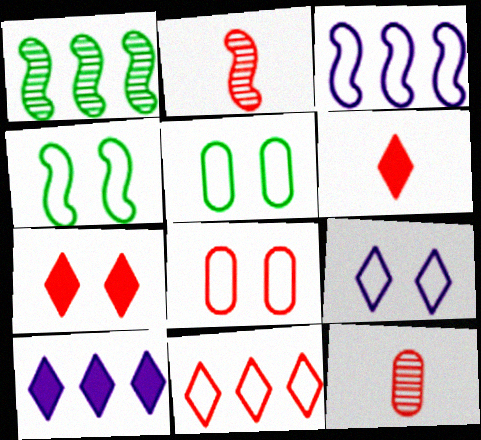[[2, 5, 10], 
[4, 8, 9], 
[4, 10, 12]]